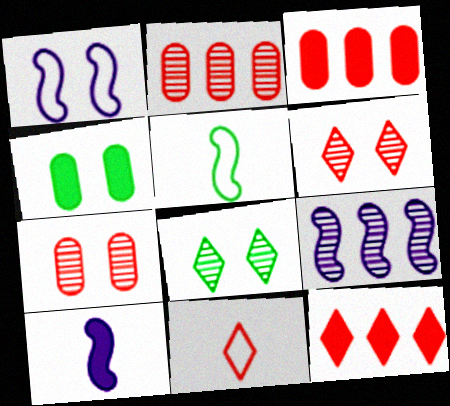[[1, 4, 6], 
[1, 9, 10], 
[4, 9, 11], 
[4, 10, 12], 
[6, 11, 12]]